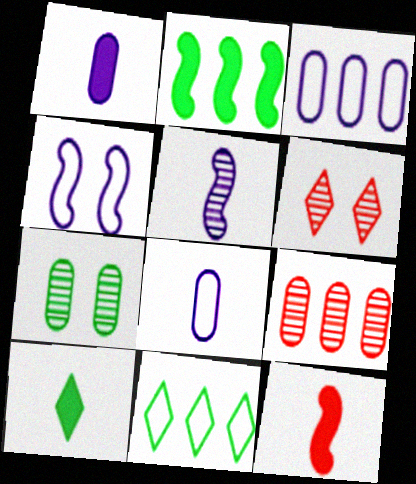[[1, 10, 12], 
[2, 6, 8], 
[4, 9, 10]]